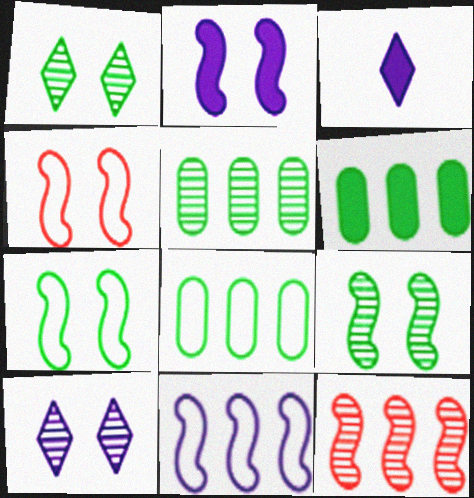[[2, 4, 9], 
[3, 4, 5], 
[5, 6, 8]]